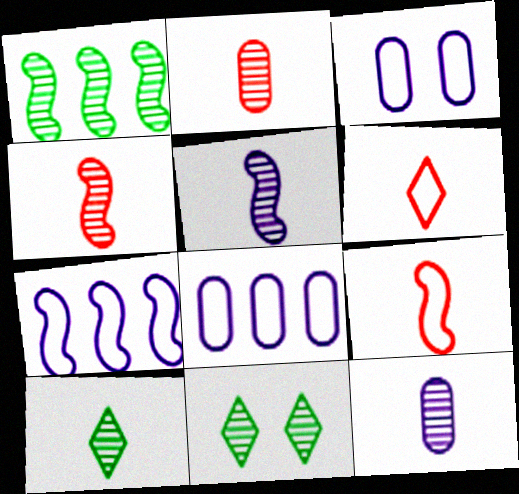[[2, 5, 10], 
[4, 10, 12]]